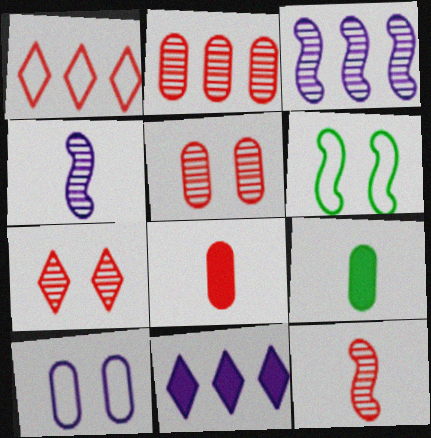[[2, 7, 12], 
[2, 9, 10], 
[4, 10, 11]]